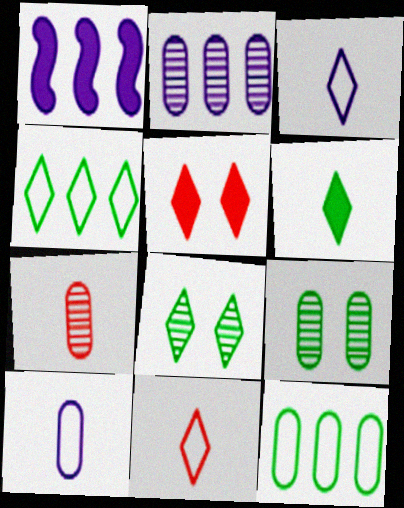[[1, 9, 11], 
[2, 7, 9], 
[4, 6, 8]]